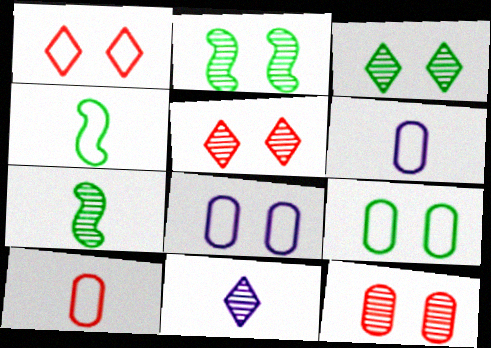[]